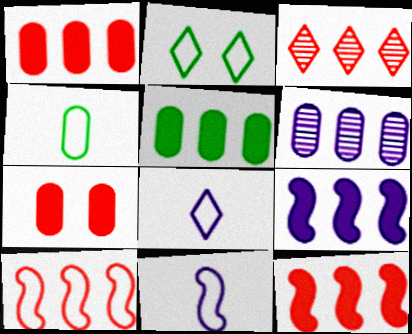[[1, 3, 10], 
[4, 6, 7]]